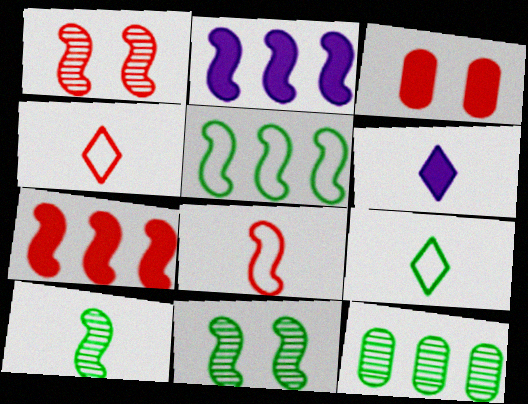[[1, 7, 8], 
[2, 8, 11]]